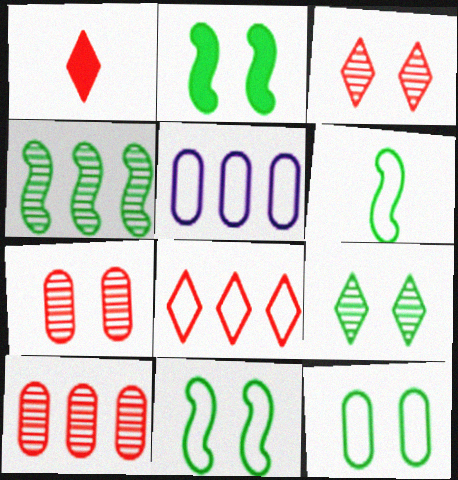[[1, 3, 8], 
[2, 4, 6], 
[2, 9, 12]]